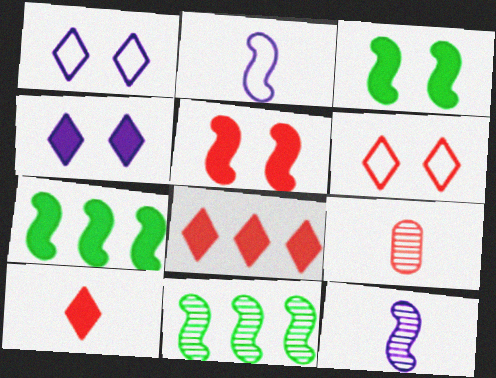[[1, 7, 9], 
[2, 5, 11]]